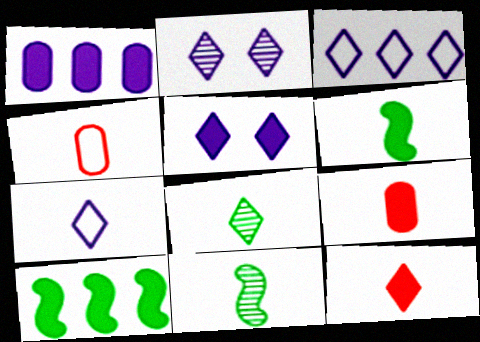[[2, 4, 10], 
[5, 9, 10], 
[7, 8, 12], 
[7, 9, 11]]